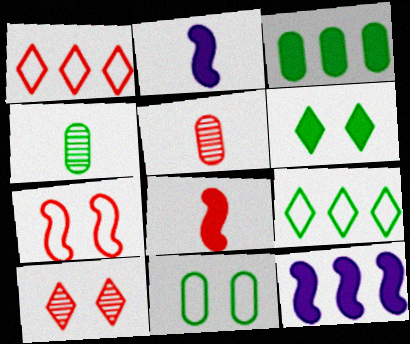[[3, 4, 11]]